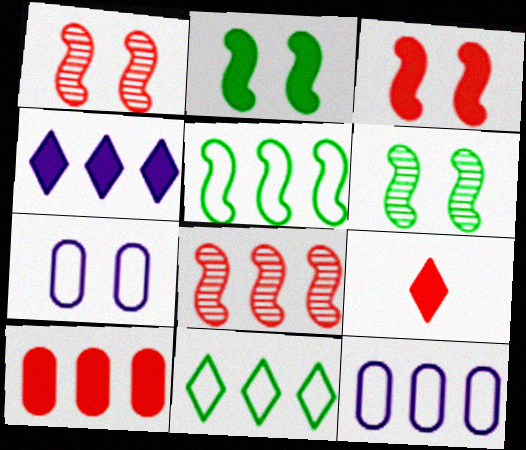[[3, 9, 10], 
[6, 9, 12]]